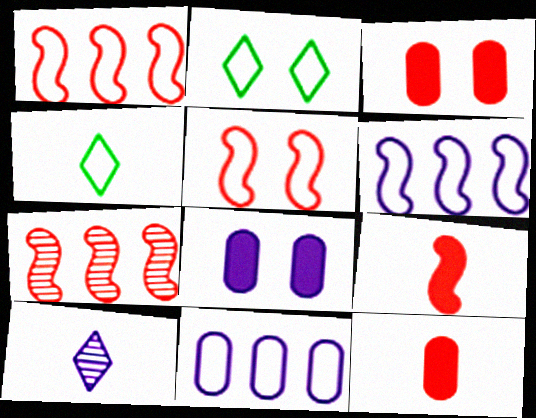[[4, 5, 11], 
[4, 7, 8], 
[5, 7, 9], 
[6, 8, 10]]